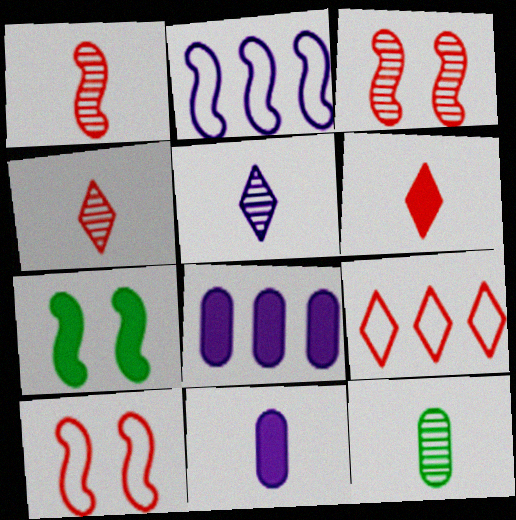[[1, 2, 7], 
[1, 5, 12], 
[6, 7, 8]]